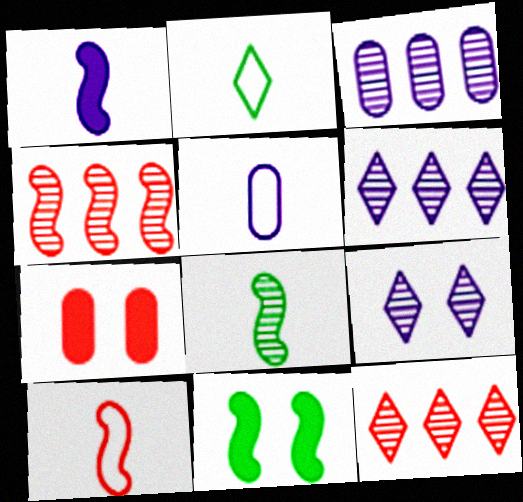[[1, 8, 10], 
[2, 5, 10], 
[5, 11, 12], 
[7, 10, 12]]